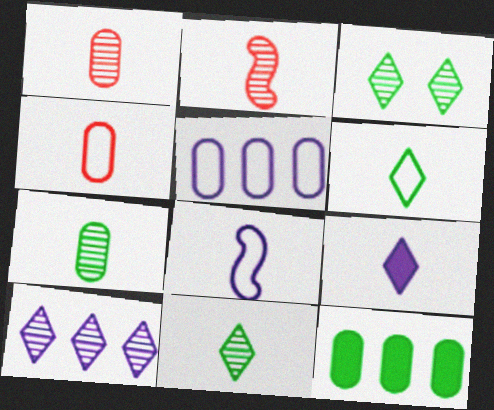[[4, 6, 8]]